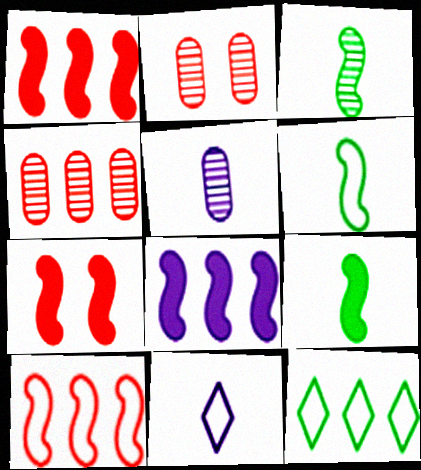[[3, 6, 9], 
[4, 8, 12], 
[5, 7, 12], 
[7, 8, 9]]